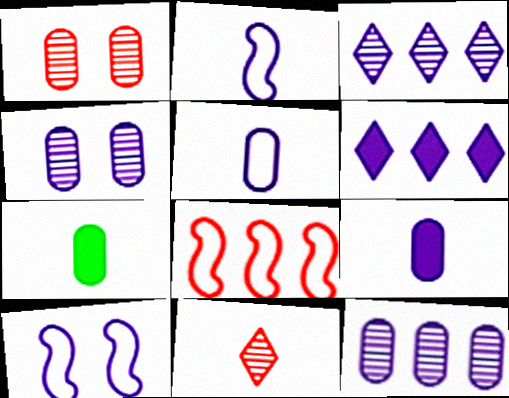[[2, 4, 6], 
[2, 7, 11], 
[3, 9, 10]]